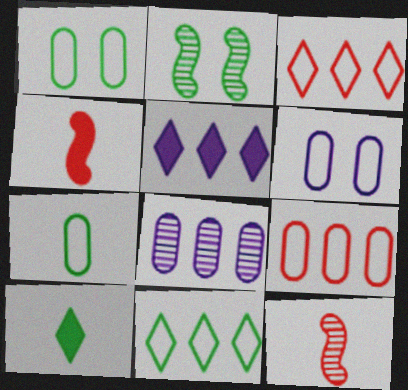[[1, 5, 12], 
[6, 7, 9]]